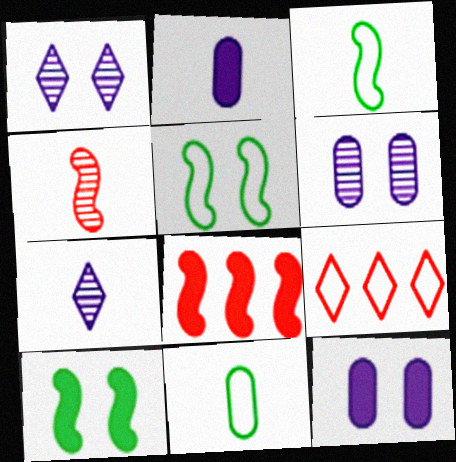[[1, 8, 11]]